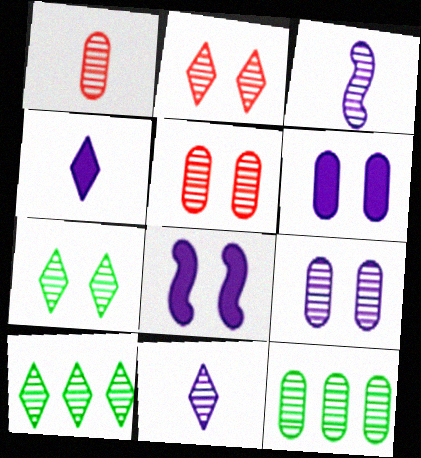[[1, 9, 12], 
[2, 3, 12], 
[2, 10, 11], 
[3, 5, 10]]